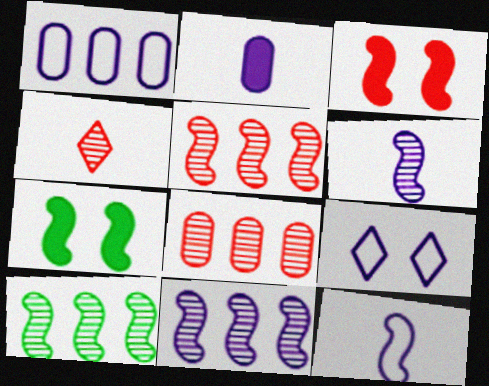[[1, 4, 7], 
[1, 9, 12], 
[2, 9, 11], 
[3, 10, 12], 
[5, 7, 12], 
[5, 10, 11]]